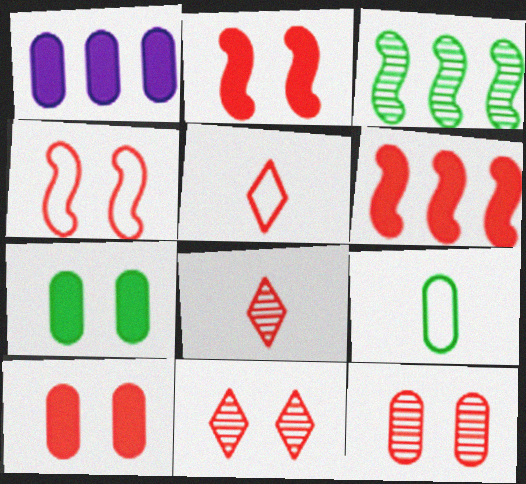[[1, 9, 12], 
[4, 10, 11], 
[5, 6, 12]]